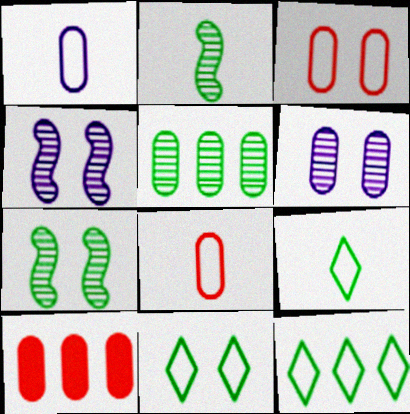[[4, 9, 10], 
[9, 11, 12]]